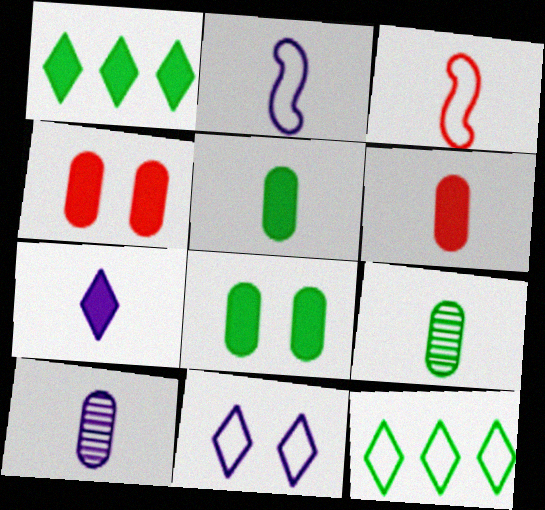[[2, 7, 10], 
[3, 7, 9]]